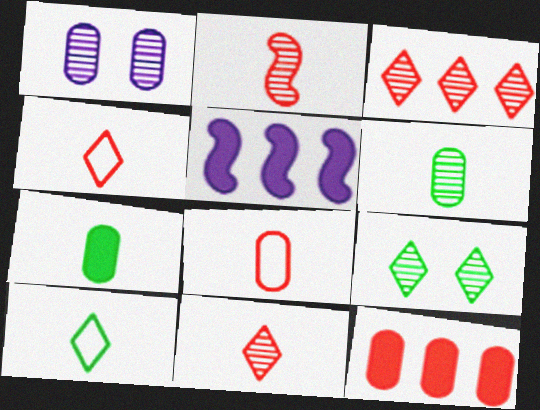[[5, 8, 9]]